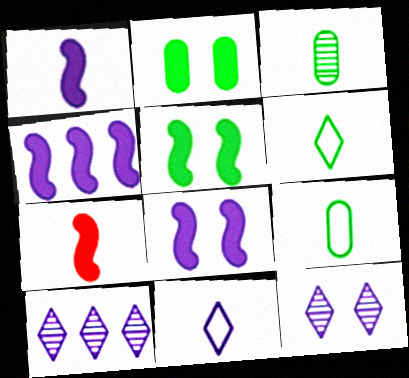[[1, 4, 8], 
[3, 7, 11], 
[4, 5, 7]]